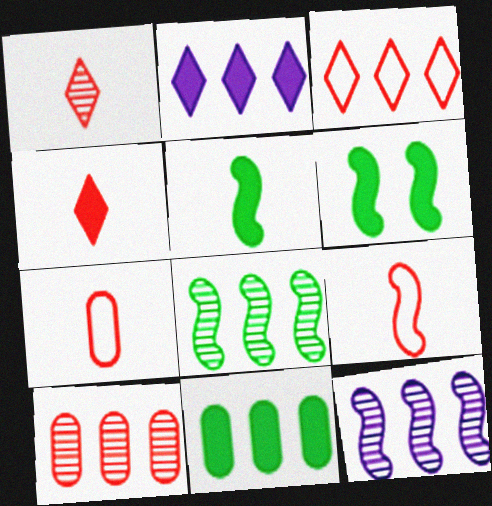[[3, 11, 12], 
[6, 9, 12]]